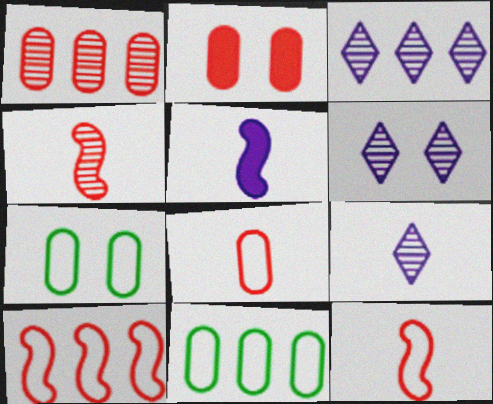[[1, 2, 8], 
[3, 6, 9]]